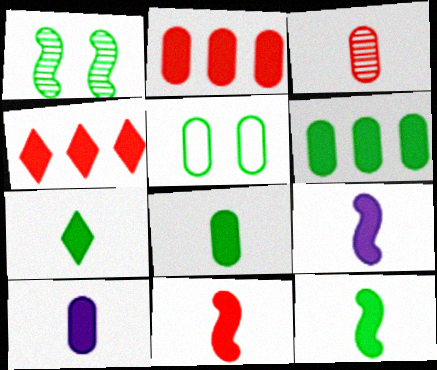[[7, 8, 12], 
[7, 10, 11], 
[9, 11, 12]]